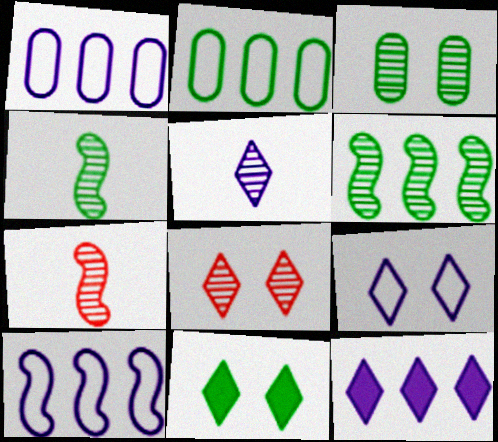[[1, 7, 11], 
[2, 4, 11], 
[5, 9, 12], 
[8, 9, 11]]